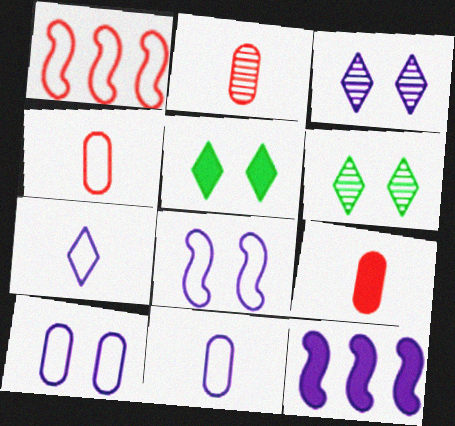[[2, 4, 9], 
[3, 11, 12], 
[4, 6, 12], 
[5, 9, 12]]